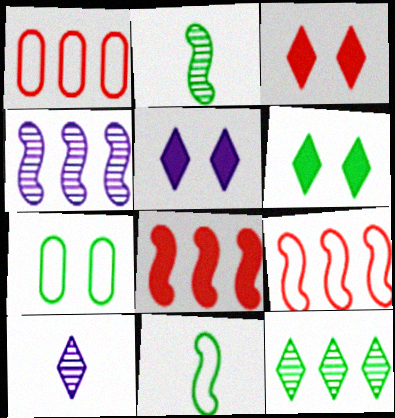[[1, 2, 5], 
[3, 5, 6], 
[7, 8, 10]]